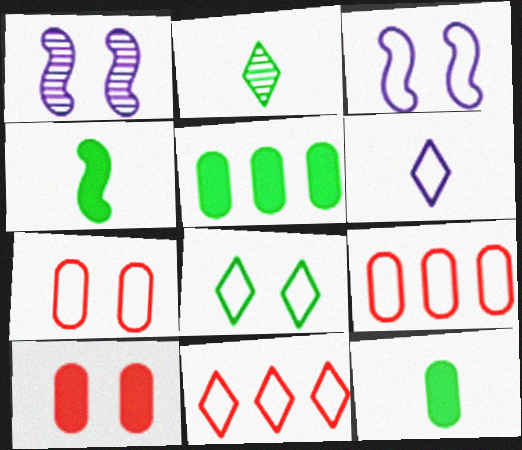[[1, 8, 10], 
[1, 11, 12], 
[3, 7, 8], 
[6, 8, 11]]